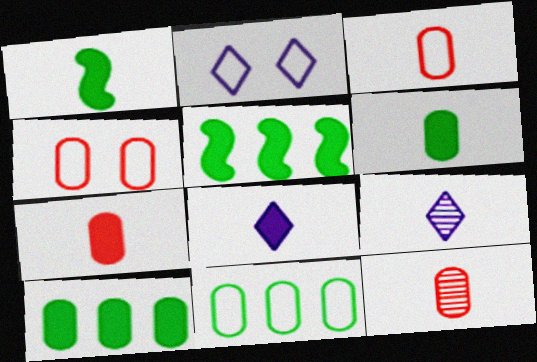[[1, 3, 9], 
[1, 7, 8], 
[2, 5, 12], 
[3, 7, 12], 
[4, 5, 9]]